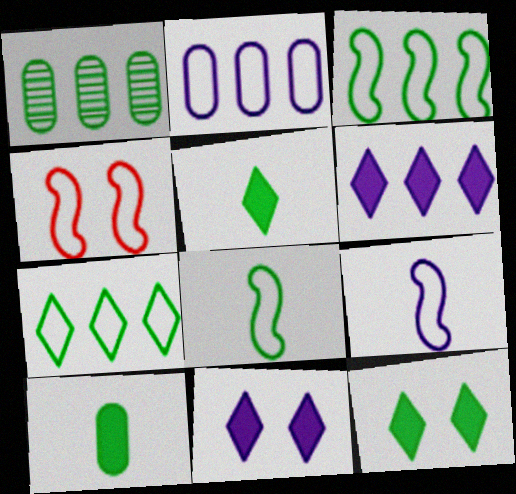[[1, 8, 12], 
[3, 4, 9]]